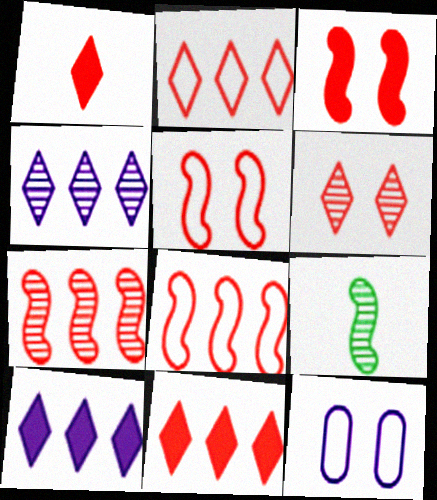[[1, 2, 6], 
[9, 11, 12]]